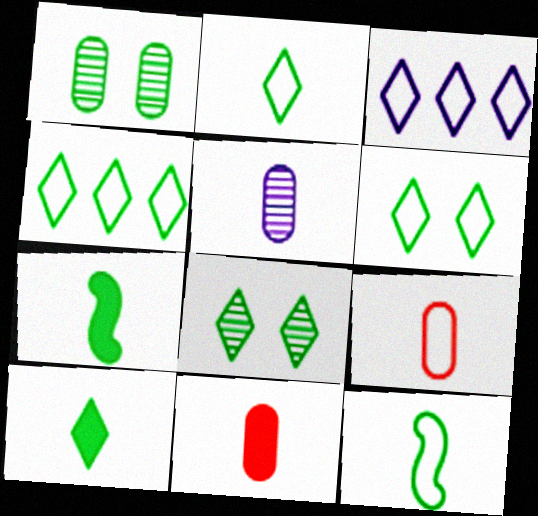[[1, 4, 7], 
[2, 4, 6], 
[4, 8, 10]]